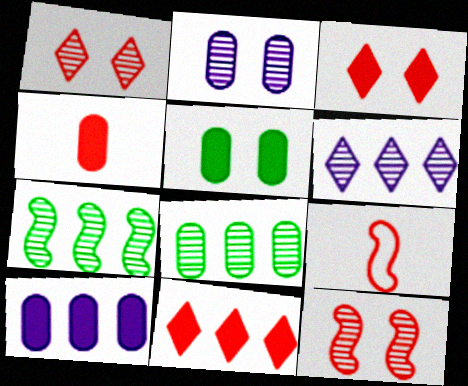[[4, 5, 10], 
[5, 6, 9]]